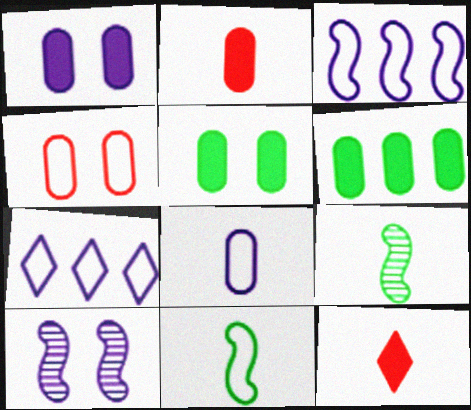[[1, 2, 6], 
[4, 7, 11], 
[8, 9, 12]]